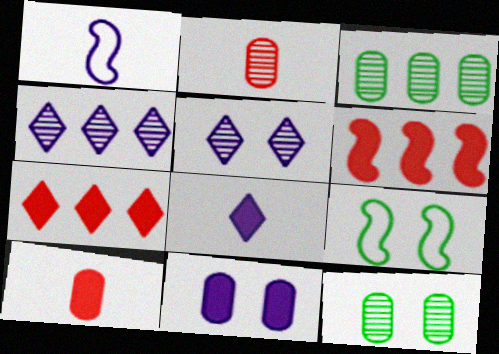[[1, 4, 11], 
[1, 7, 12], 
[4, 9, 10]]